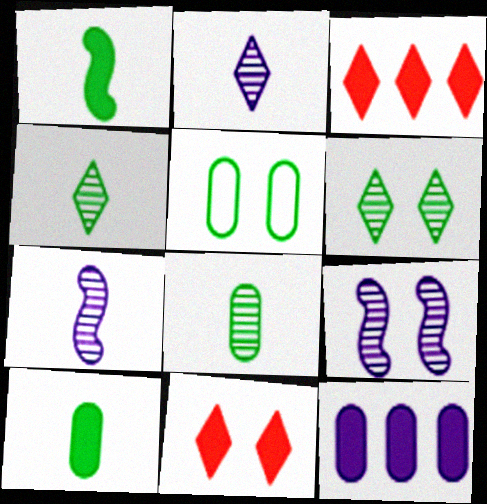[[1, 11, 12], 
[3, 5, 7], 
[5, 9, 11]]